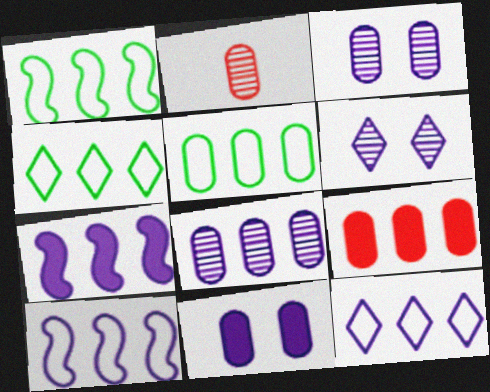[[1, 4, 5], 
[2, 5, 11], 
[5, 8, 9], 
[7, 8, 12]]